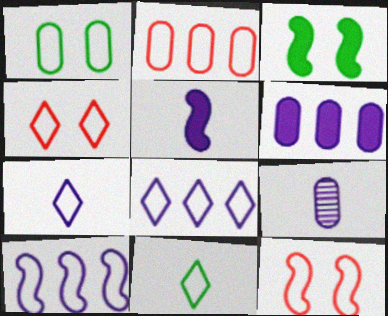[[4, 8, 11], 
[5, 7, 9]]